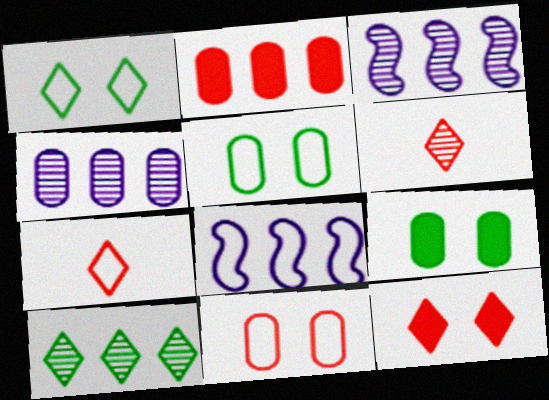[[2, 8, 10], 
[3, 7, 9], 
[5, 7, 8], 
[6, 8, 9]]